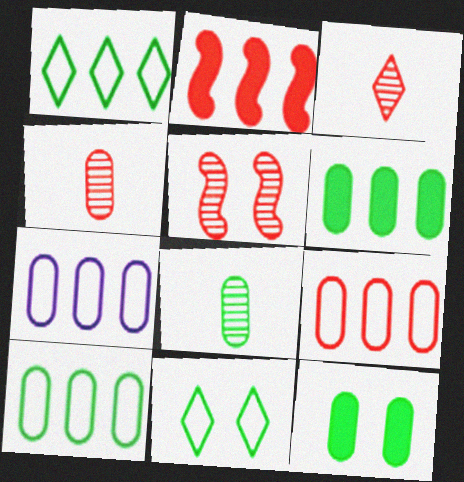[[4, 7, 12], 
[7, 9, 10], 
[8, 10, 12]]